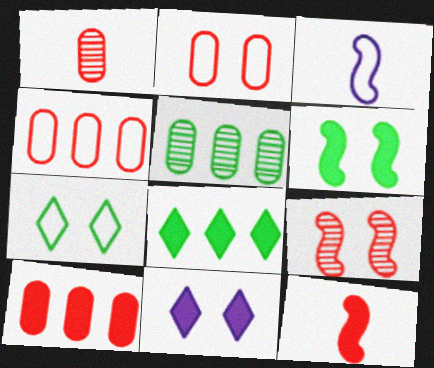[[1, 2, 10], 
[3, 4, 7]]